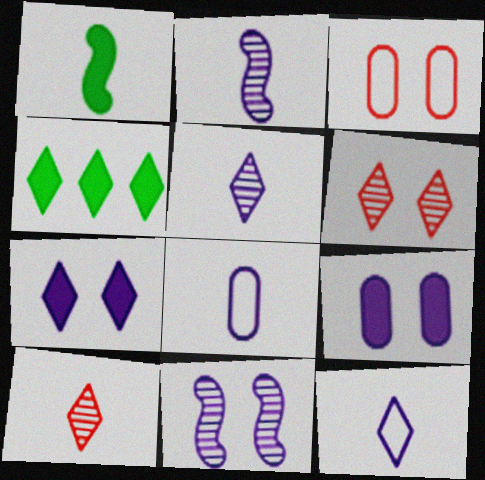[[1, 8, 10], 
[2, 3, 4], 
[4, 6, 12]]